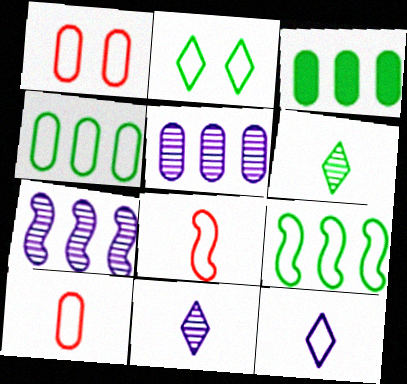[[1, 9, 12]]